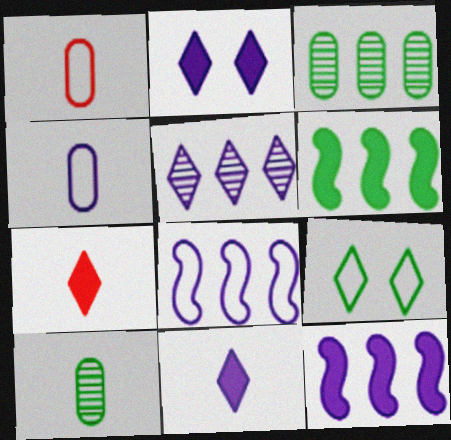[[1, 8, 9], 
[5, 7, 9], 
[6, 9, 10]]